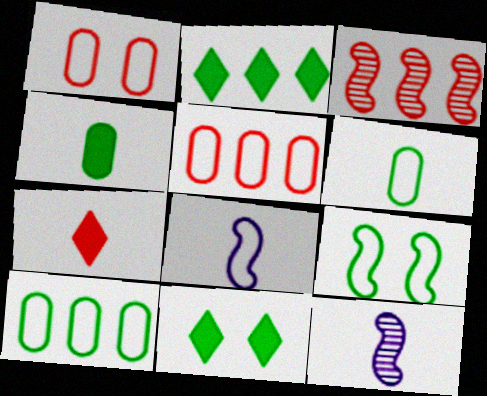[[1, 2, 12], 
[1, 3, 7], 
[5, 11, 12], 
[6, 7, 12]]